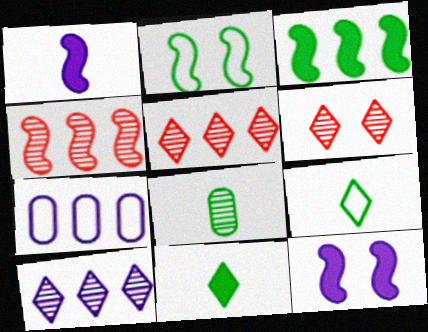[[1, 2, 4], 
[3, 5, 7]]